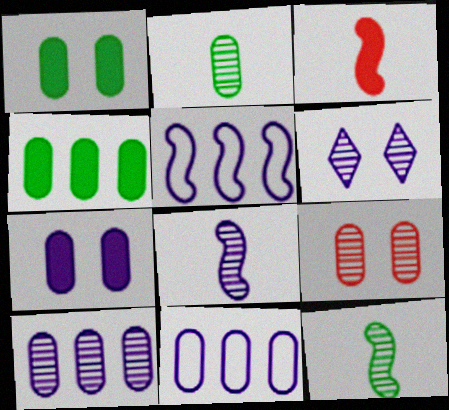[[2, 9, 10], 
[6, 8, 10]]